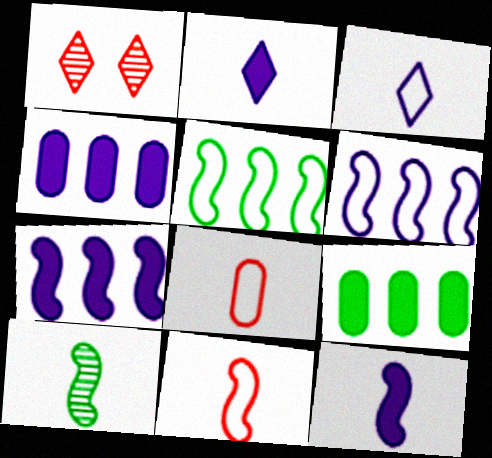[[2, 8, 10], 
[10, 11, 12]]